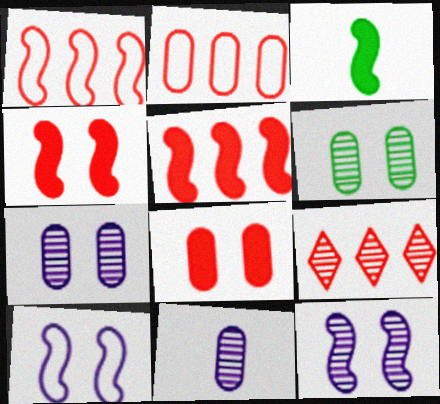[[1, 3, 12], 
[2, 5, 9]]